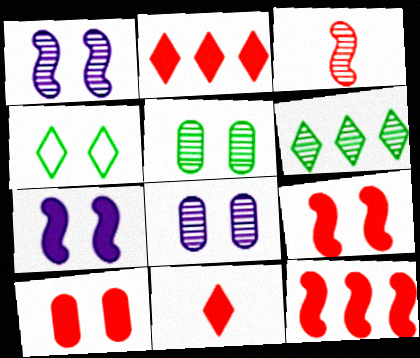[[1, 4, 10], 
[3, 6, 8], 
[4, 8, 9], 
[10, 11, 12]]